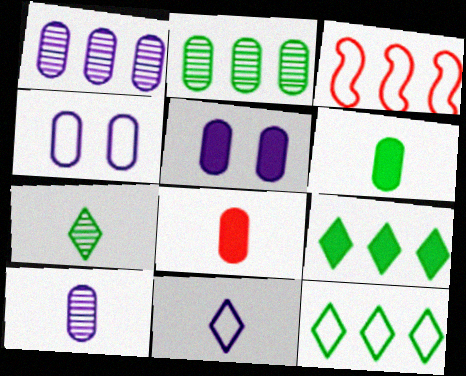[[1, 3, 9], 
[2, 4, 8], 
[3, 5, 7]]